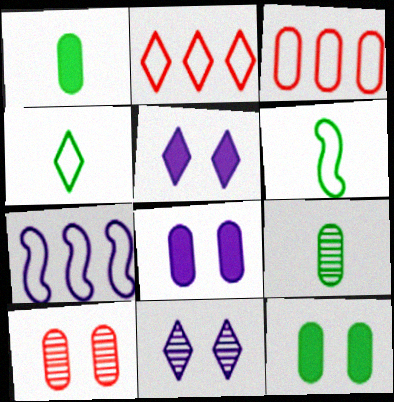[[3, 8, 9]]